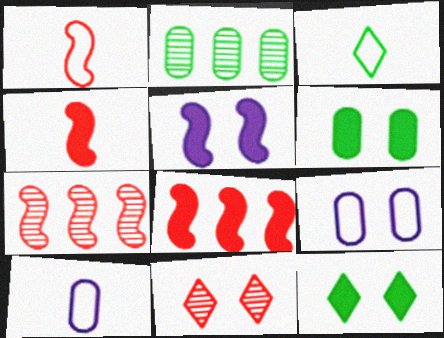[[1, 3, 10], 
[7, 10, 12]]